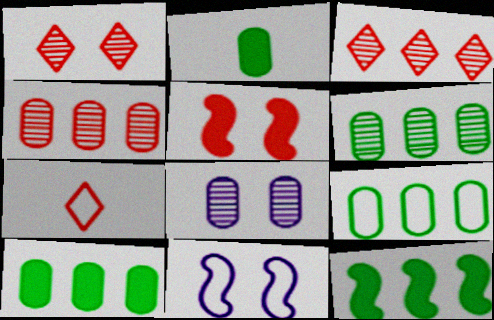[[2, 3, 11], 
[4, 5, 7], 
[6, 9, 10], 
[7, 8, 12], 
[7, 9, 11]]